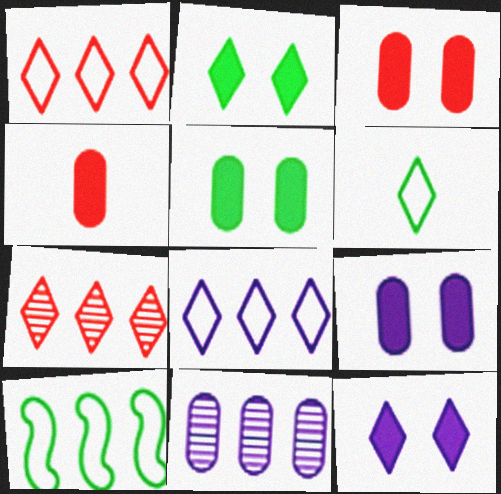[[3, 5, 9], 
[6, 7, 12]]